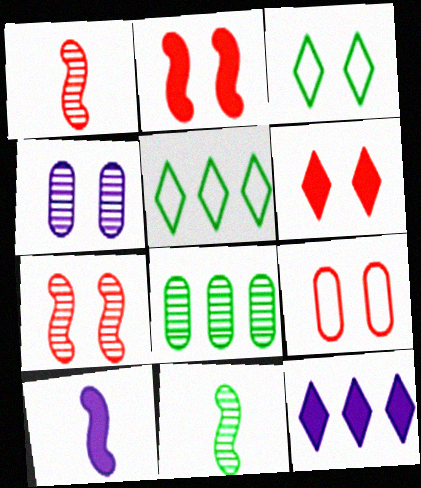[[2, 3, 4], 
[6, 7, 9], 
[9, 11, 12]]